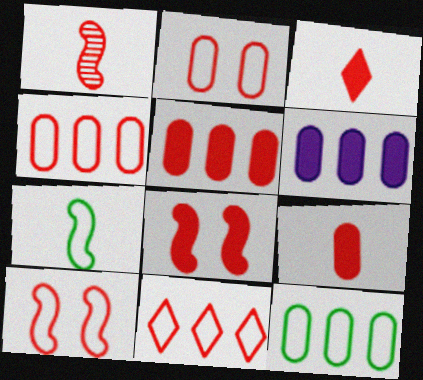[[3, 5, 8]]